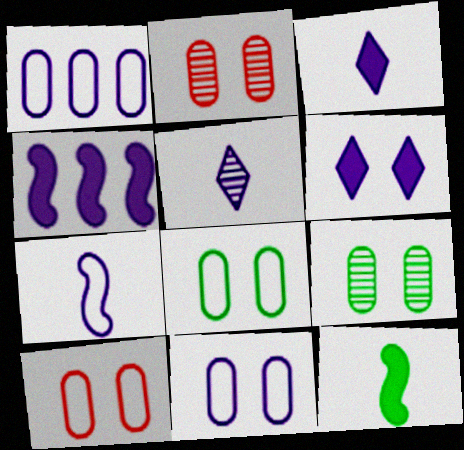[[4, 5, 11], 
[8, 10, 11]]